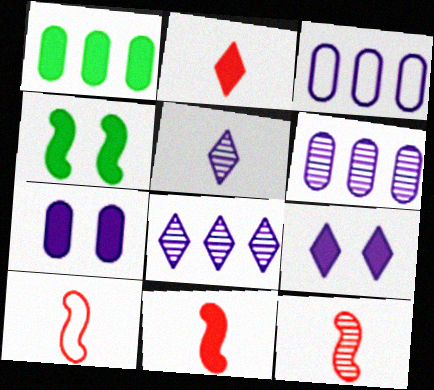[[1, 9, 11], 
[10, 11, 12]]